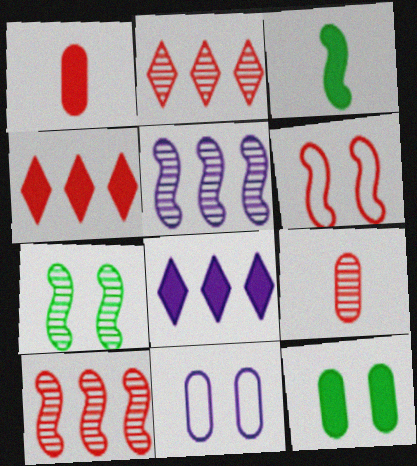[[1, 2, 6], 
[2, 3, 11], 
[3, 5, 6], 
[4, 6, 9]]